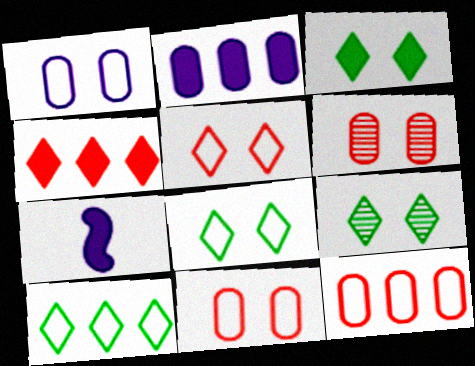[[3, 8, 9], 
[6, 7, 10], 
[7, 9, 12]]